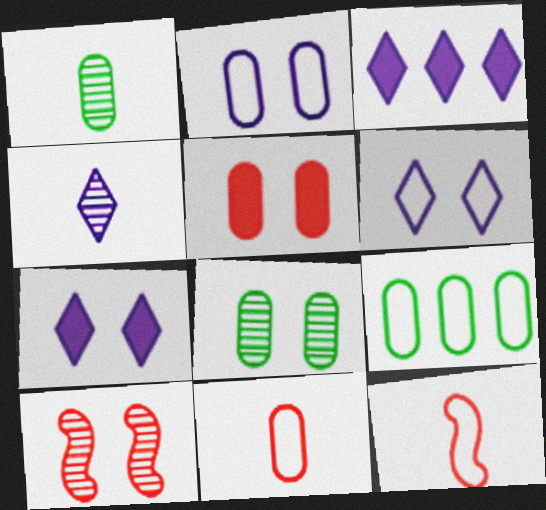[[2, 5, 8], 
[2, 9, 11], 
[3, 4, 6], 
[3, 8, 12], 
[6, 9, 12]]